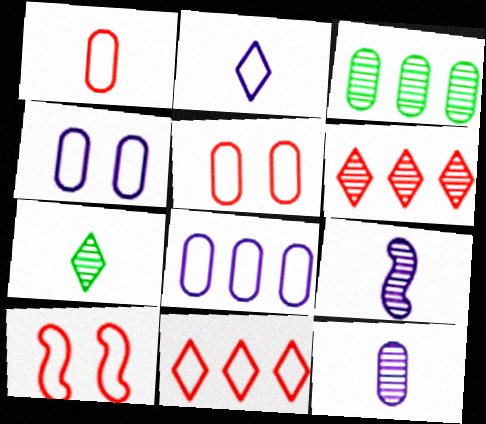[[1, 10, 11]]